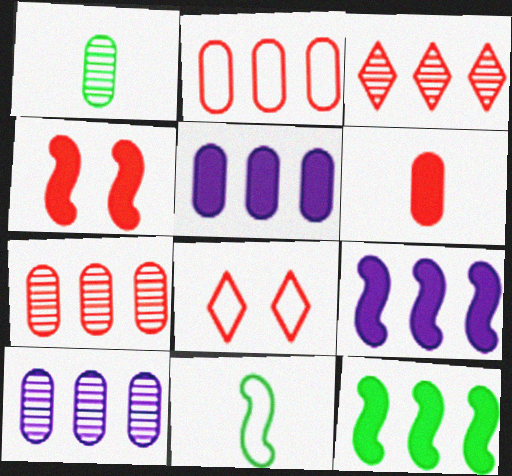[[1, 8, 9]]